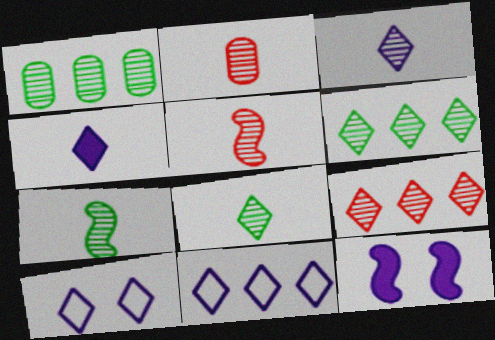[[2, 3, 7]]